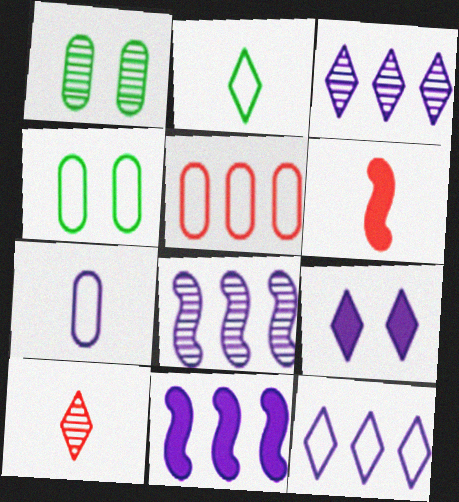[[1, 6, 12], 
[1, 8, 10], 
[3, 4, 6], 
[4, 5, 7], 
[4, 10, 11], 
[7, 8, 9]]